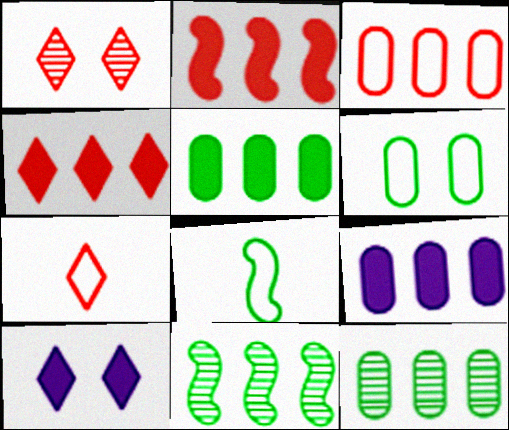[[1, 4, 7], 
[1, 8, 9], 
[3, 9, 12]]